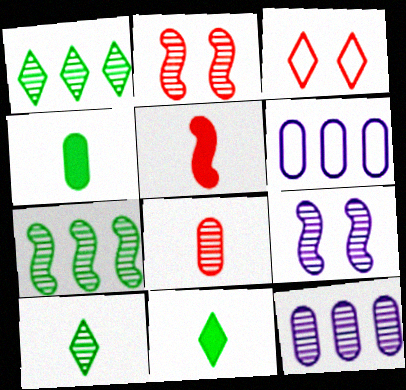[[1, 8, 9], 
[2, 6, 11], 
[2, 10, 12]]